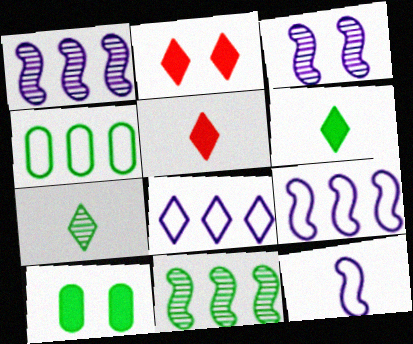[[2, 7, 8], 
[3, 4, 5]]